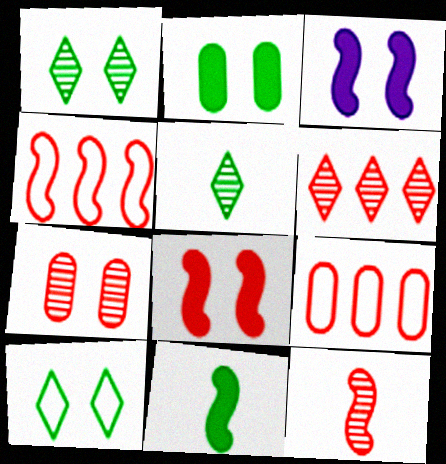[[3, 5, 9], 
[3, 7, 10], 
[4, 8, 12], 
[6, 7, 12]]